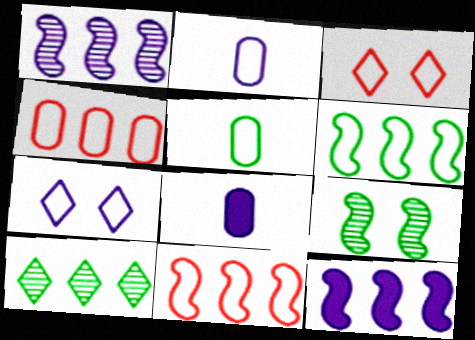[[1, 7, 8], 
[2, 3, 6], 
[4, 10, 12], 
[5, 7, 11]]